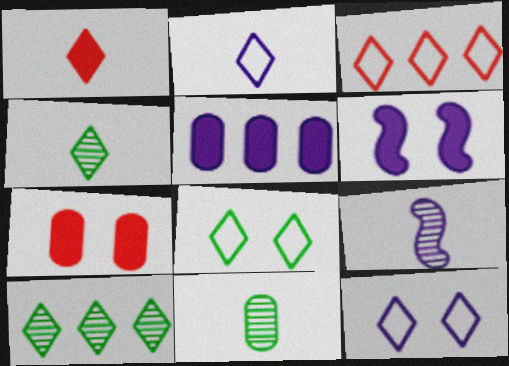[[1, 2, 4], 
[1, 10, 12], 
[2, 3, 8], 
[3, 6, 11], 
[5, 9, 12]]